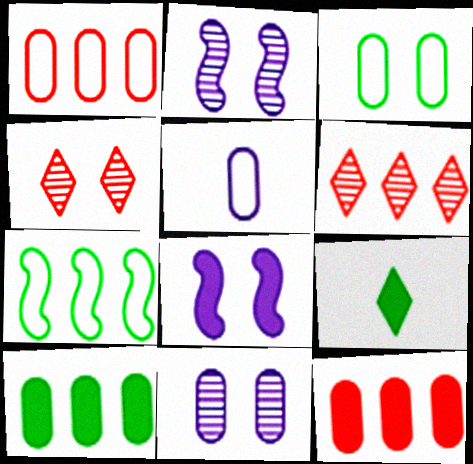[[1, 2, 9], 
[1, 3, 5], 
[3, 4, 8], 
[8, 9, 12]]